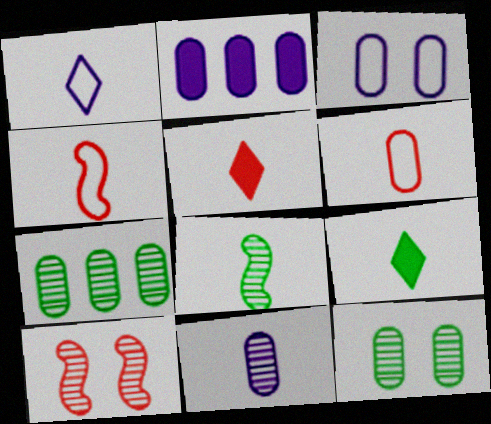[[2, 3, 11], 
[2, 6, 12], 
[4, 9, 11]]